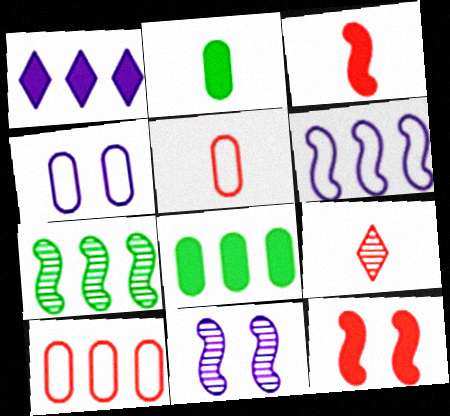[[1, 2, 12], 
[1, 7, 10], 
[3, 5, 9], 
[9, 10, 12]]